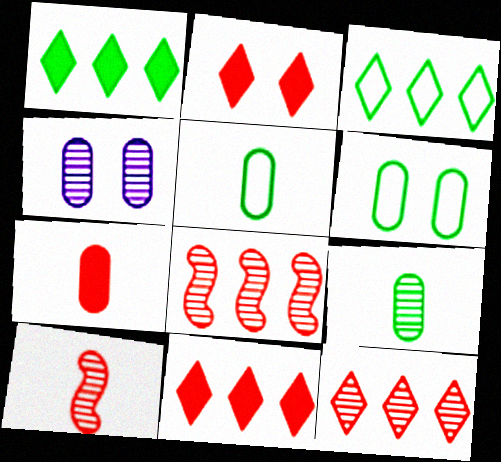[]